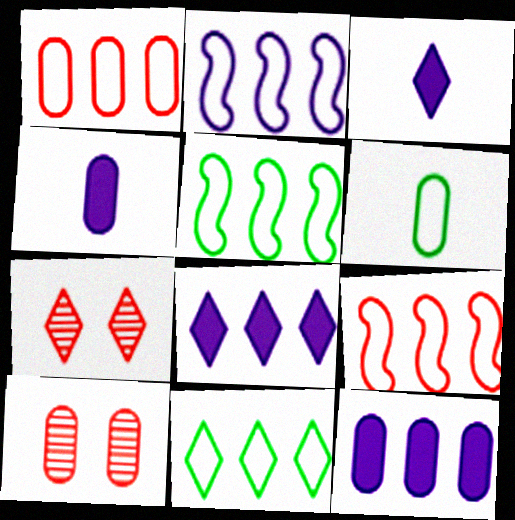[[1, 2, 11], 
[2, 5, 9], 
[3, 5, 10], 
[3, 7, 11], 
[4, 5, 7], 
[6, 10, 12]]